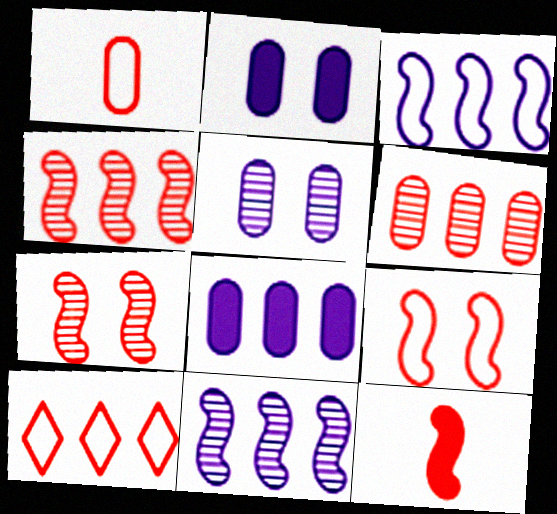[[1, 9, 10], 
[4, 9, 12]]